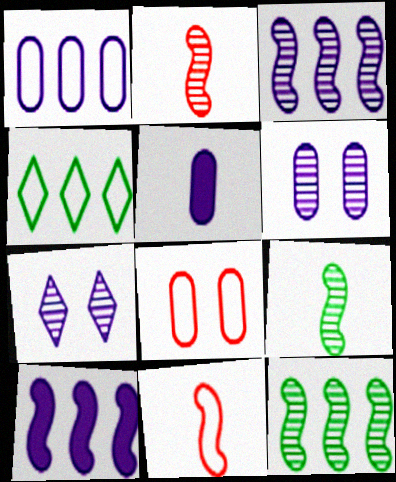[[1, 5, 6]]